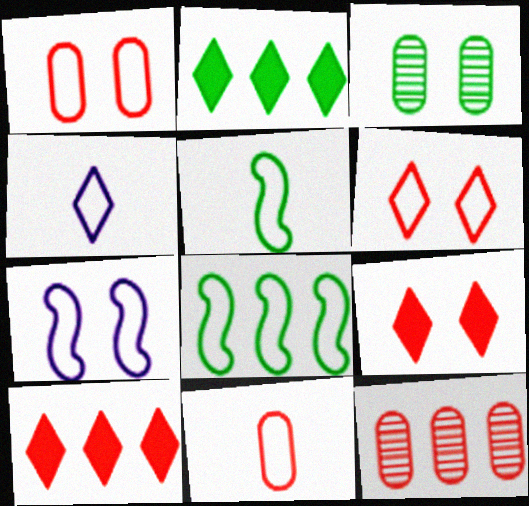[[1, 4, 8], 
[2, 3, 5], 
[3, 7, 9], 
[4, 5, 11]]